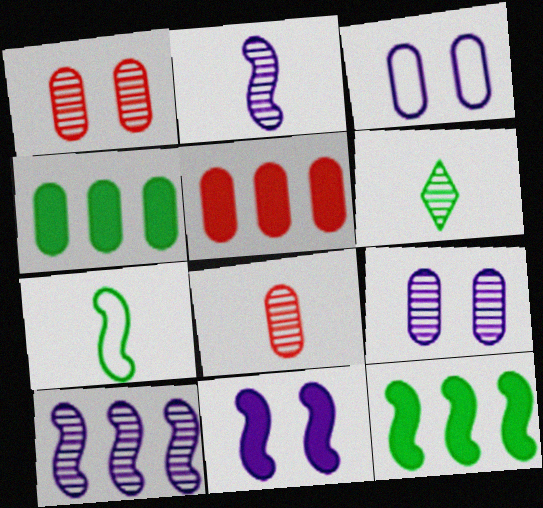[[1, 6, 10], 
[2, 6, 8], 
[3, 4, 8]]